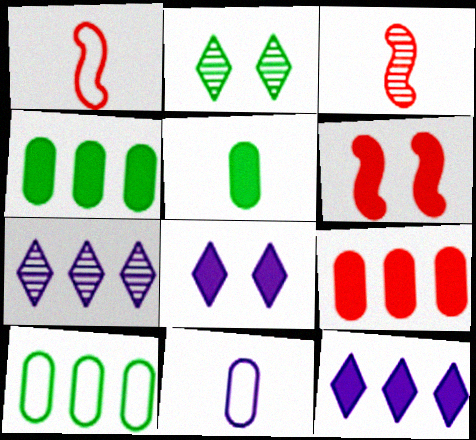[[3, 8, 10], 
[5, 6, 12]]